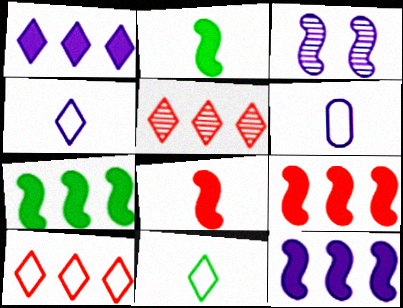[[1, 3, 6], 
[7, 9, 12]]